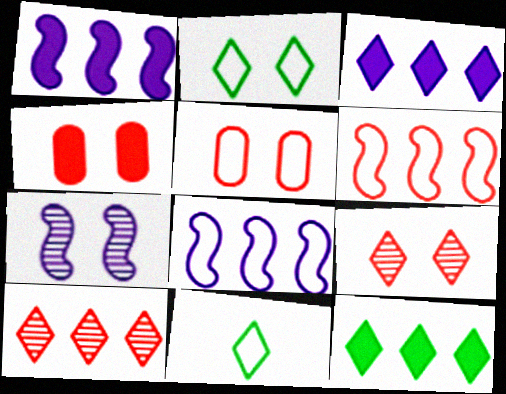[[2, 4, 7], 
[3, 9, 11], 
[5, 8, 11]]